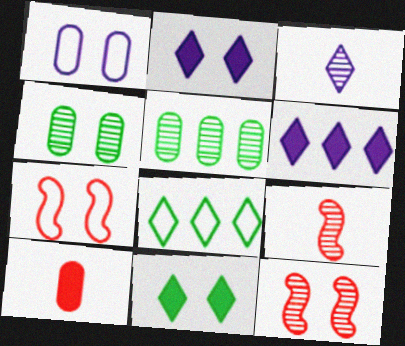[[1, 5, 10], 
[1, 11, 12], 
[2, 4, 7], 
[3, 5, 12]]